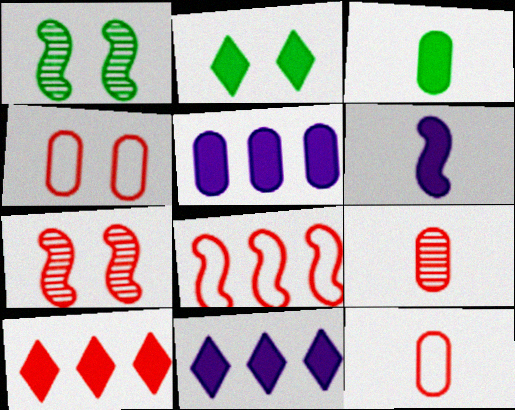[[1, 6, 8], 
[1, 11, 12], 
[7, 10, 12]]